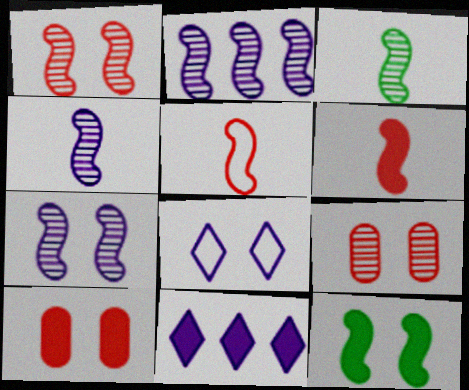[[1, 2, 3], 
[2, 4, 7], 
[2, 5, 12], 
[8, 9, 12]]